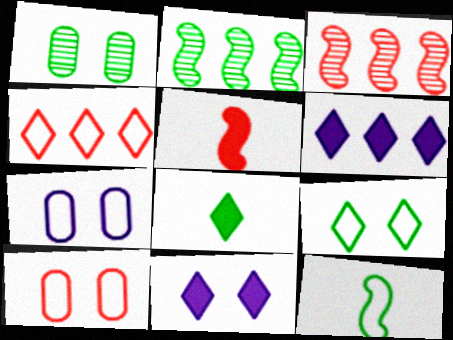[[3, 7, 8], 
[4, 7, 12]]